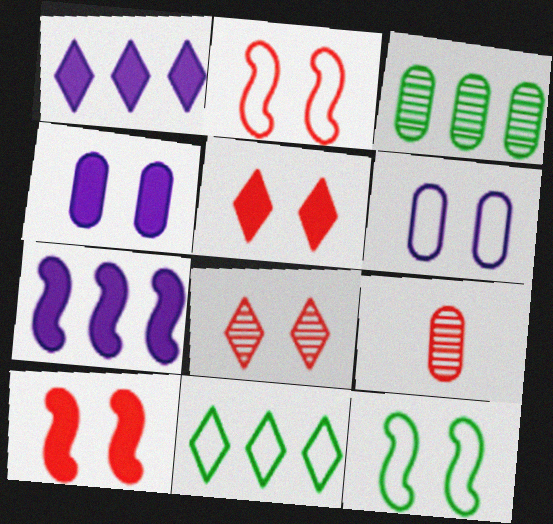[[1, 9, 12], 
[4, 8, 12]]